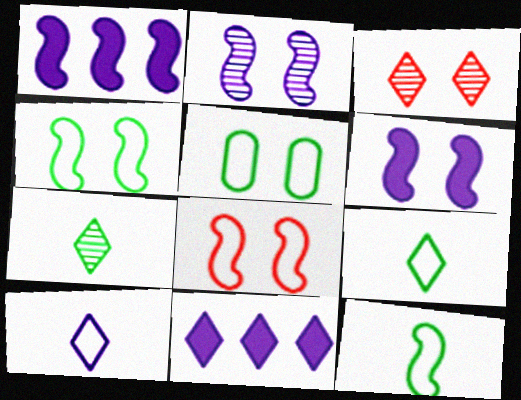[[3, 5, 6], 
[3, 9, 11]]